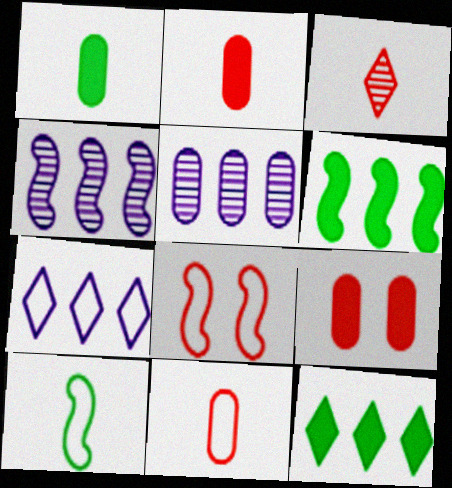[]